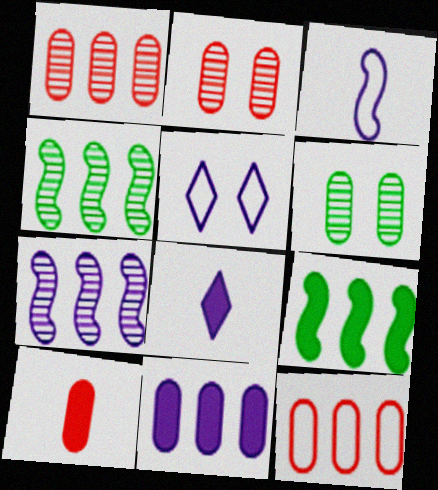[[2, 10, 12], 
[4, 5, 10]]